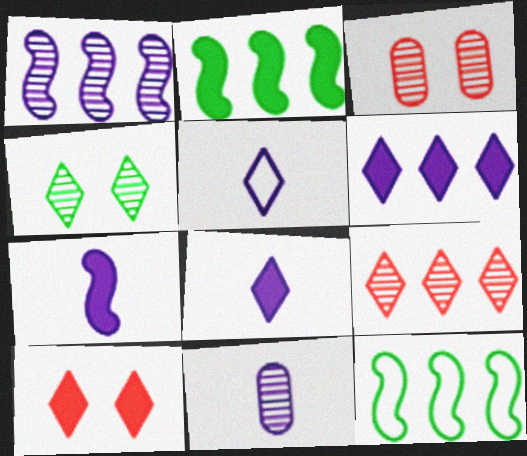[[2, 3, 5], 
[3, 8, 12], 
[5, 7, 11], 
[10, 11, 12]]